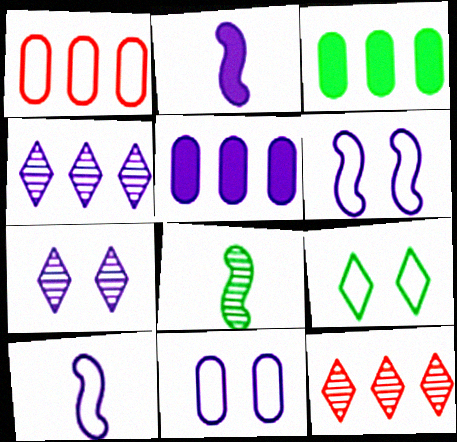[[1, 9, 10], 
[2, 4, 11], 
[3, 8, 9], 
[5, 7, 10]]